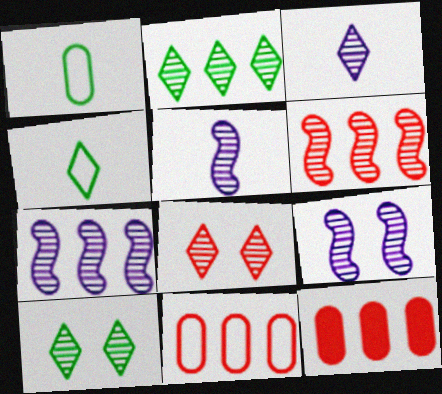[[2, 3, 8], 
[4, 9, 12], 
[5, 7, 9]]